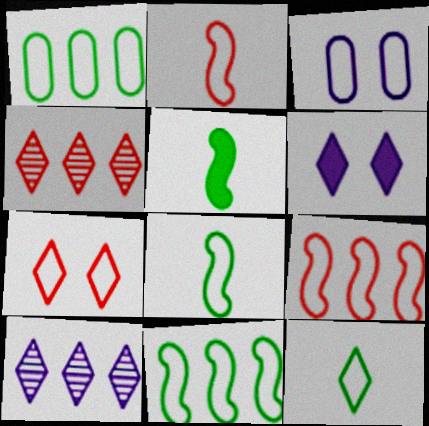[[3, 4, 5], 
[3, 9, 12], 
[4, 6, 12]]